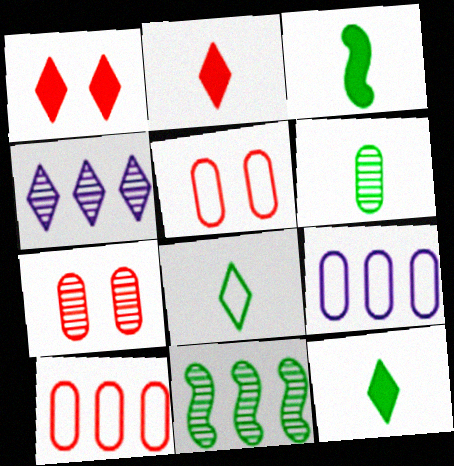[[1, 4, 8], 
[3, 4, 5], 
[3, 6, 8]]